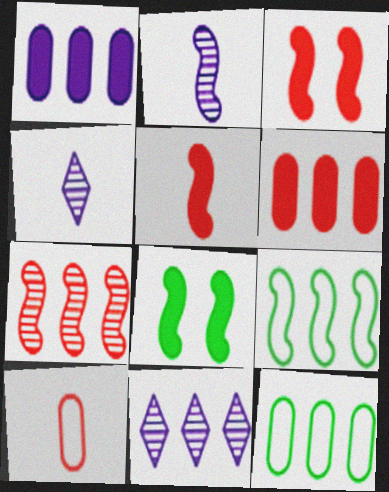[[2, 3, 9], 
[3, 4, 12], 
[6, 9, 11], 
[8, 10, 11]]